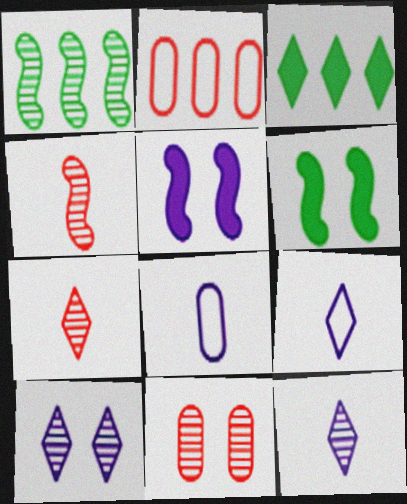[[1, 11, 12], 
[2, 6, 12]]